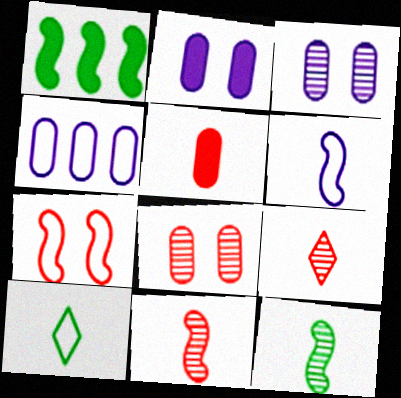[[4, 7, 10]]